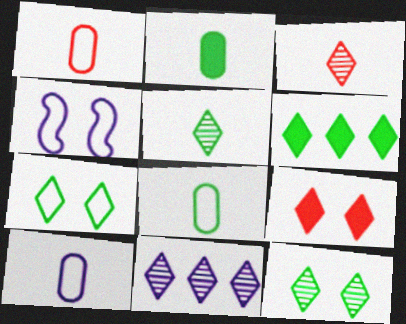[[1, 8, 10], 
[3, 11, 12], 
[5, 6, 7]]